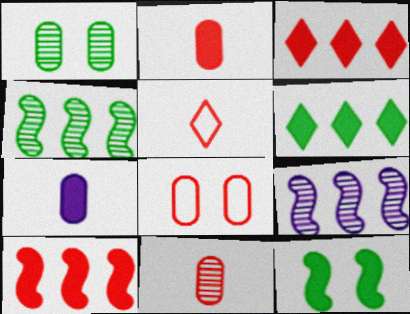[[3, 7, 12]]